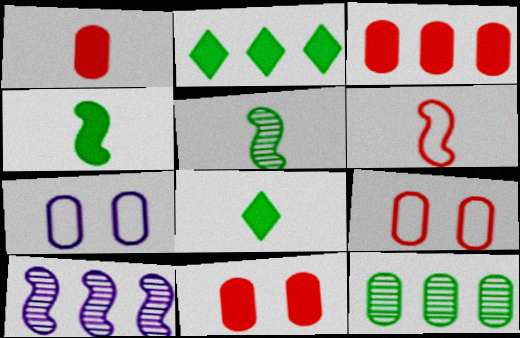[[1, 3, 11], 
[1, 7, 12], 
[8, 9, 10]]